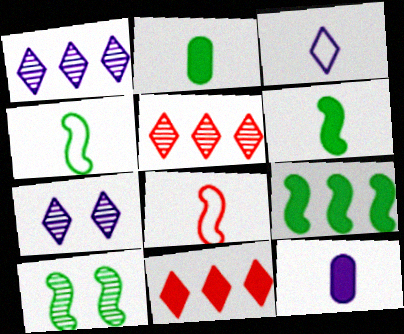[[4, 9, 10]]